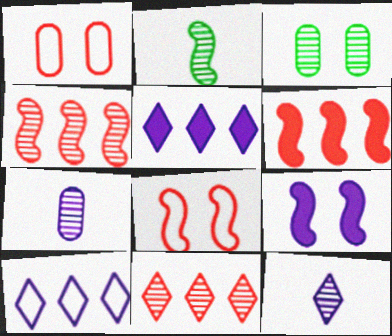[[1, 2, 5], 
[3, 4, 12], 
[7, 9, 10]]